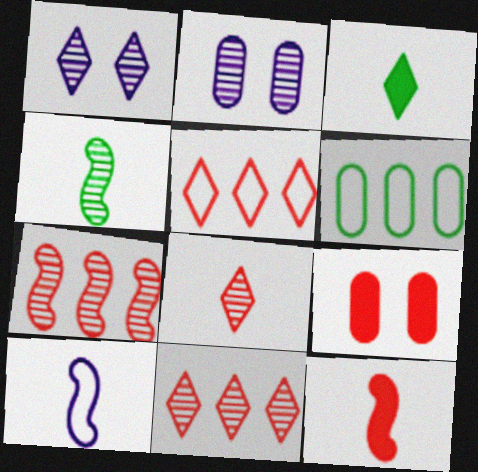[[1, 3, 5], 
[1, 6, 12], 
[2, 4, 11], 
[4, 10, 12]]